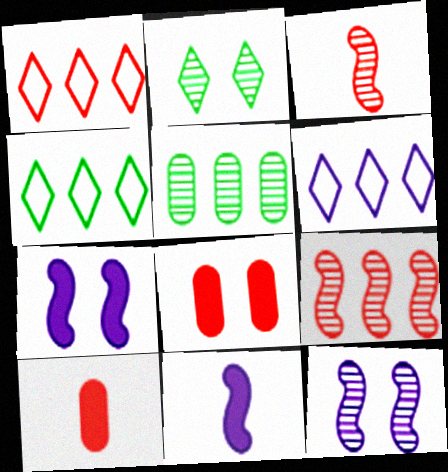[[1, 3, 8], 
[1, 4, 6], 
[4, 10, 12]]